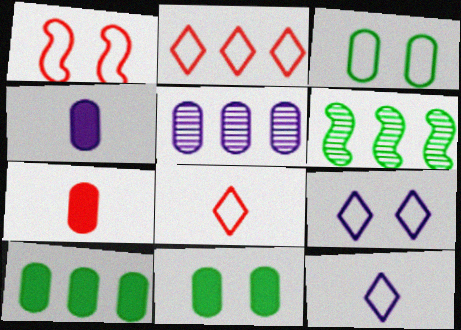[[1, 3, 9], 
[3, 5, 7], 
[6, 7, 9]]